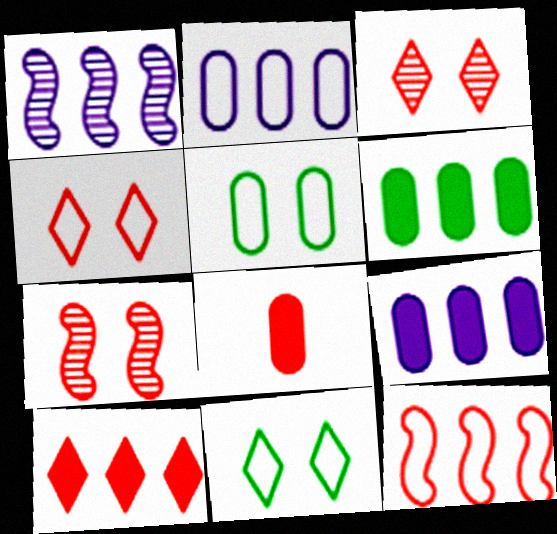[[1, 8, 11], 
[3, 8, 12]]